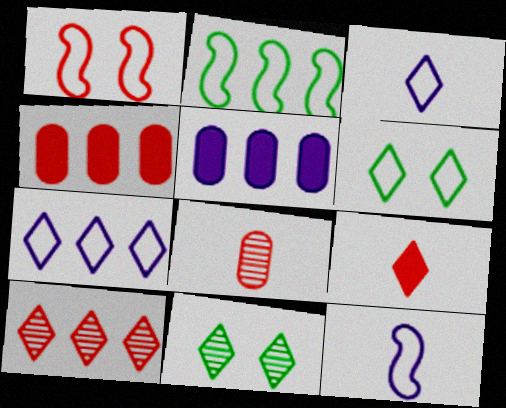[[1, 2, 12], 
[2, 5, 10], 
[4, 11, 12], 
[7, 9, 11]]